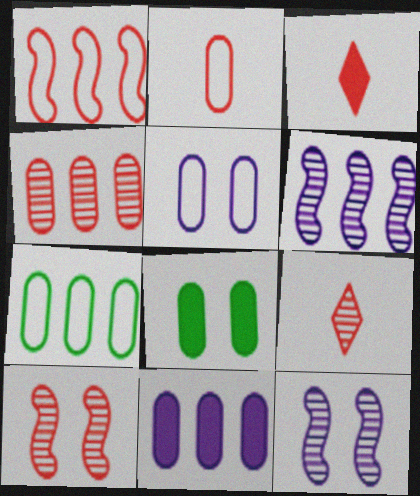[[2, 5, 7], 
[3, 7, 12], 
[4, 7, 11], 
[4, 9, 10]]